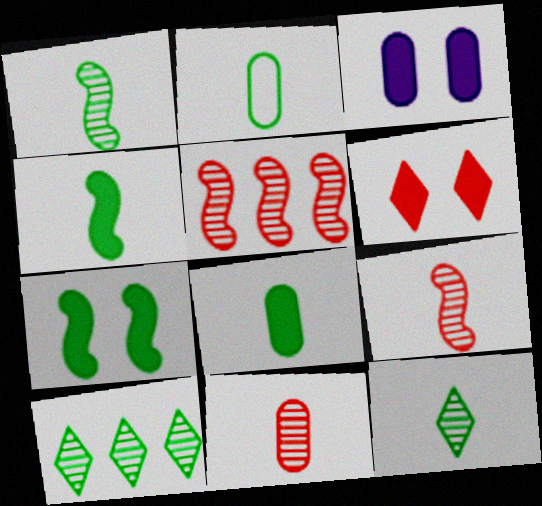[[2, 4, 12], 
[2, 7, 10], 
[3, 6, 7]]